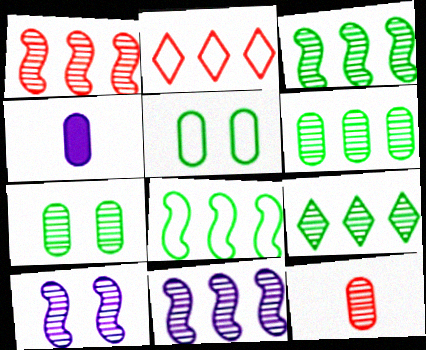[[1, 3, 11], 
[3, 6, 9], 
[9, 10, 12]]